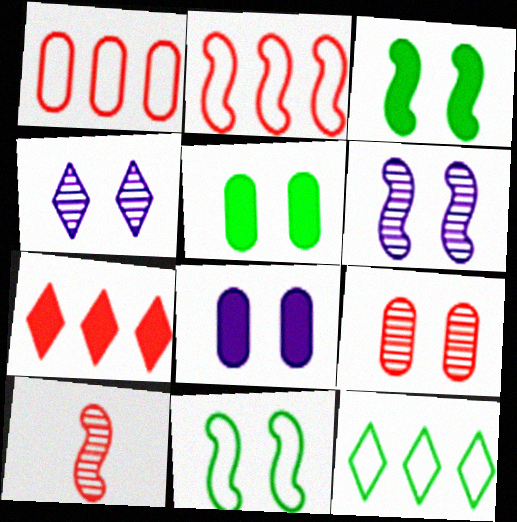[[8, 10, 12]]